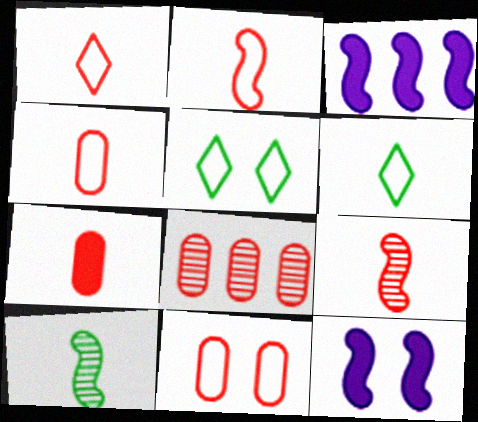[[1, 2, 4], 
[1, 7, 9], 
[6, 8, 12], 
[7, 8, 11]]